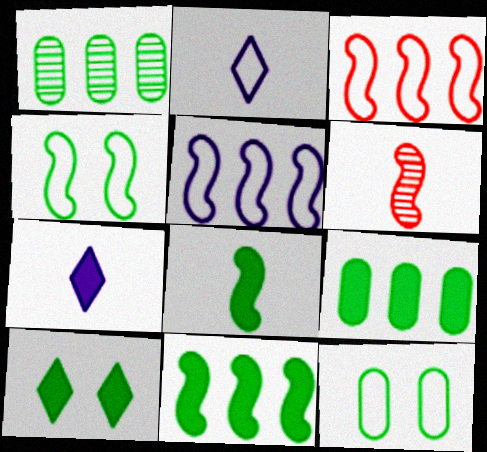[[2, 3, 12], 
[8, 9, 10]]